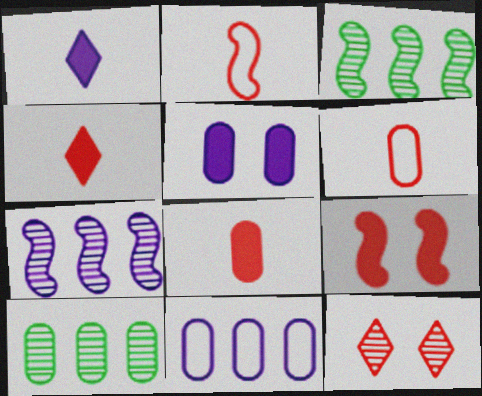[[5, 6, 10]]